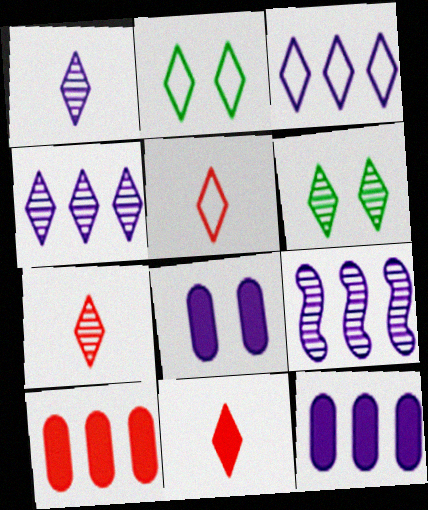[[2, 3, 5], 
[2, 4, 11], 
[3, 6, 11], 
[3, 9, 12], 
[4, 6, 7], 
[5, 7, 11]]